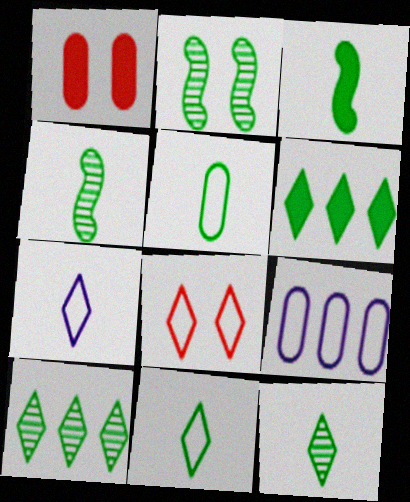[[2, 5, 6], 
[3, 5, 12]]